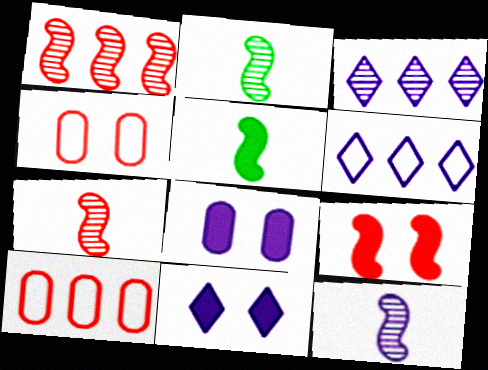[[2, 7, 12], 
[2, 10, 11], 
[3, 4, 5], 
[6, 8, 12]]